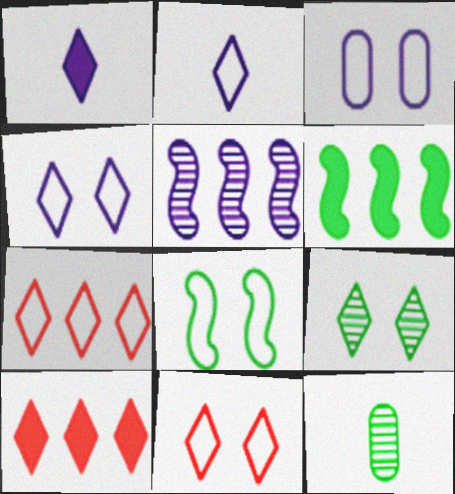[[1, 3, 5], 
[1, 7, 9], 
[2, 9, 10], 
[3, 8, 11]]